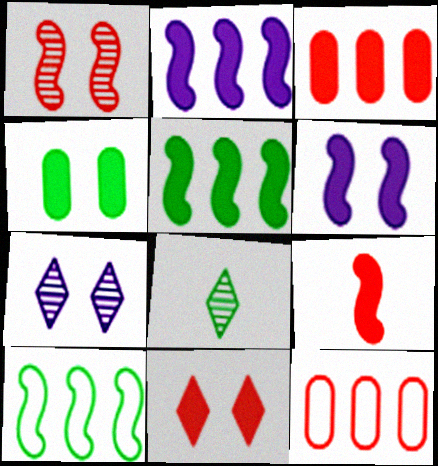[[3, 9, 11], 
[4, 6, 11], 
[4, 8, 10], 
[5, 6, 9], 
[6, 8, 12]]